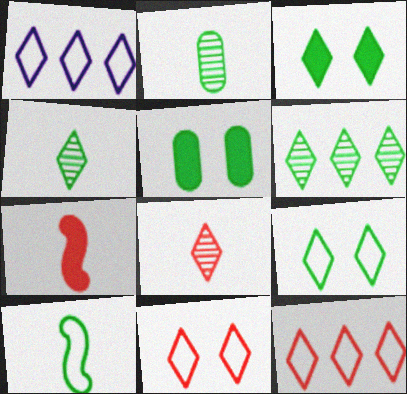[[1, 3, 8], 
[5, 6, 10]]